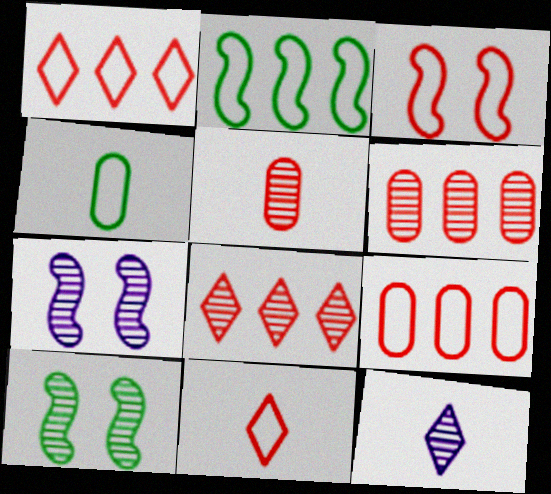[[3, 9, 11], 
[6, 10, 12]]